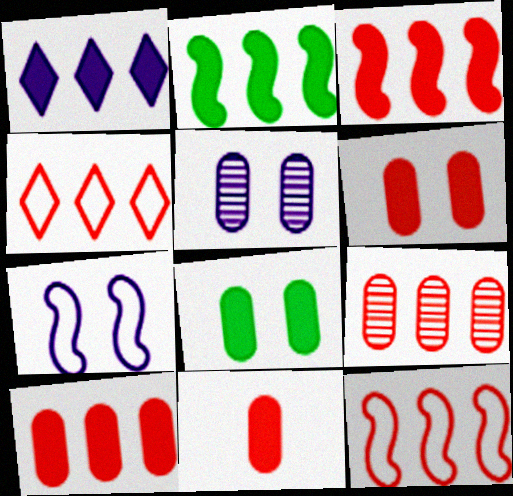[[1, 2, 10], 
[3, 4, 9], 
[6, 10, 11]]